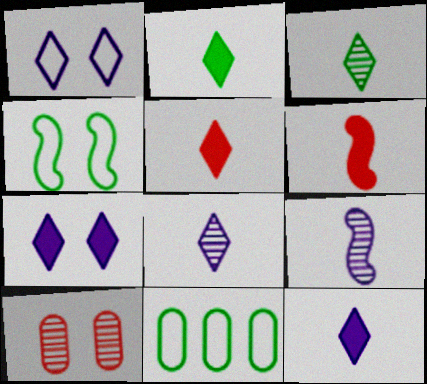[[2, 5, 12], 
[4, 7, 10]]